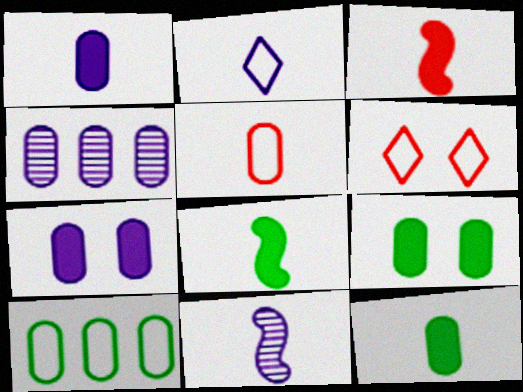[[1, 2, 11], 
[4, 5, 9], 
[4, 6, 8]]